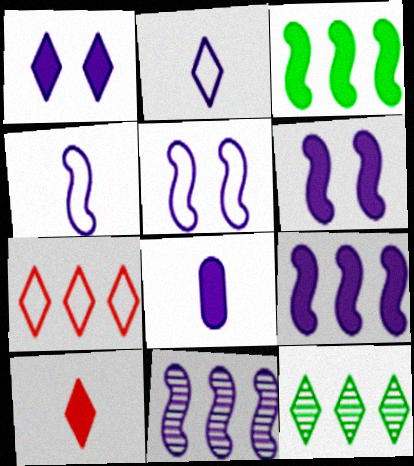[[1, 8, 9], 
[4, 6, 11]]